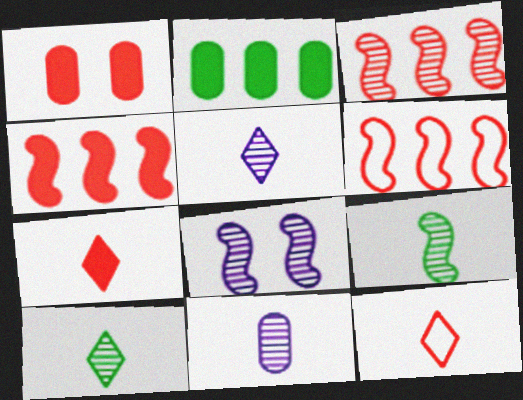[[1, 3, 12], 
[1, 4, 7], 
[2, 8, 12], 
[3, 4, 6], 
[3, 8, 9]]